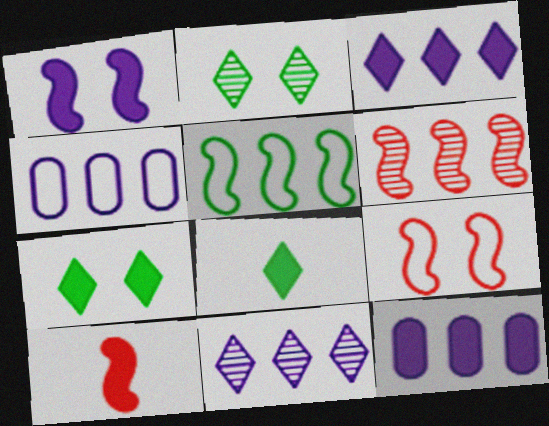[[2, 4, 10], 
[6, 9, 10], 
[7, 10, 12]]